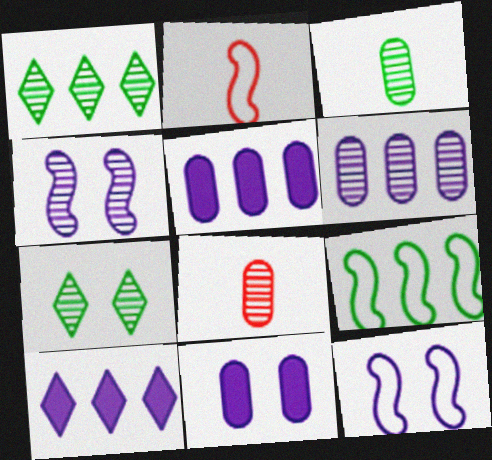[[1, 2, 11], 
[1, 4, 8], 
[2, 5, 7], 
[2, 9, 12]]